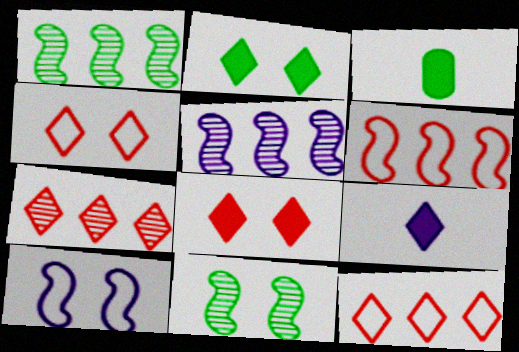[[3, 4, 5], 
[3, 7, 10]]